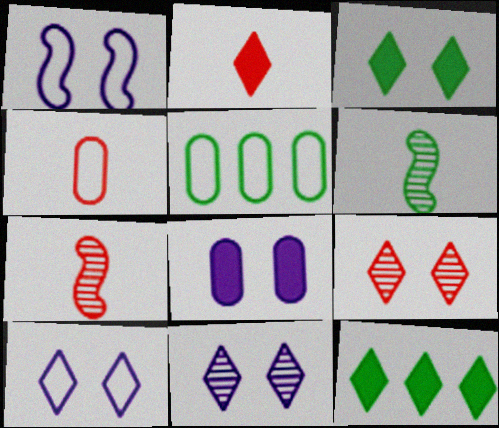[[1, 8, 11], 
[2, 4, 7], 
[3, 5, 6], 
[3, 9, 10]]